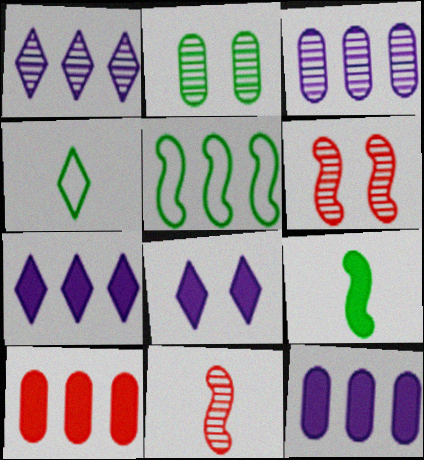[[1, 2, 11], 
[1, 5, 10], 
[4, 6, 12], 
[8, 9, 10]]